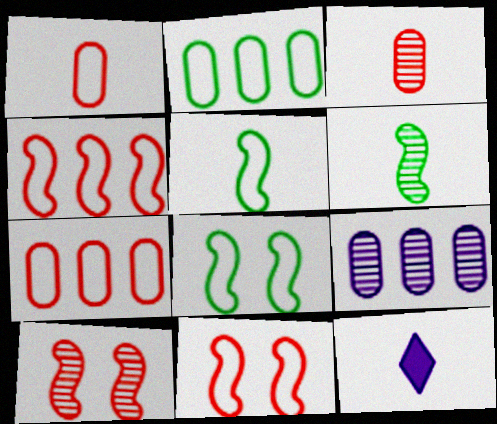[[1, 6, 12], 
[2, 10, 12], 
[3, 5, 12]]